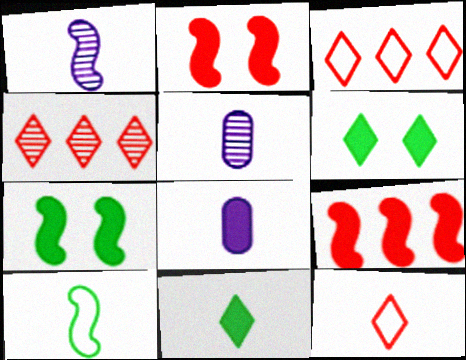[[3, 5, 7], 
[6, 8, 9]]